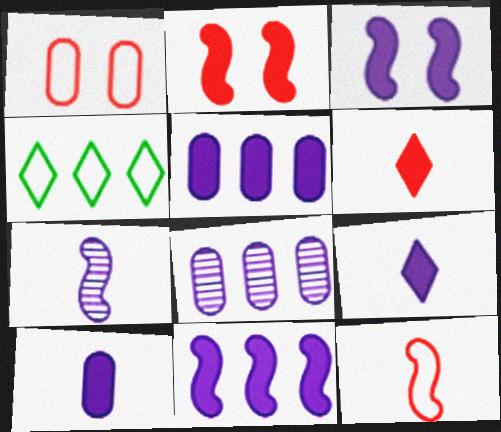[[3, 5, 9]]